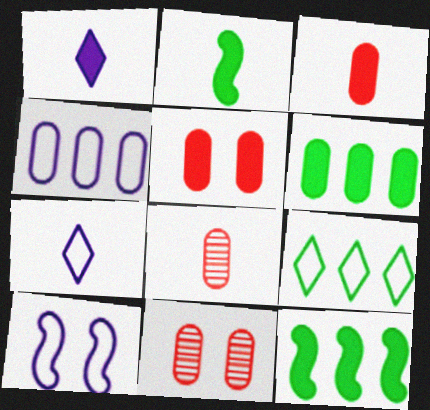[[1, 2, 3], 
[1, 5, 12], 
[2, 7, 8], 
[4, 7, 10], 
[7, 11, 12]]